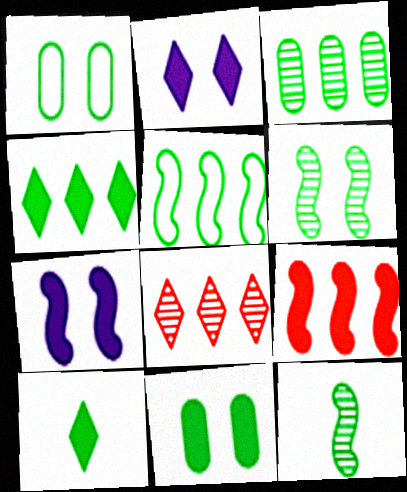[[1, 4, 12], 
[3, 4, 5]]